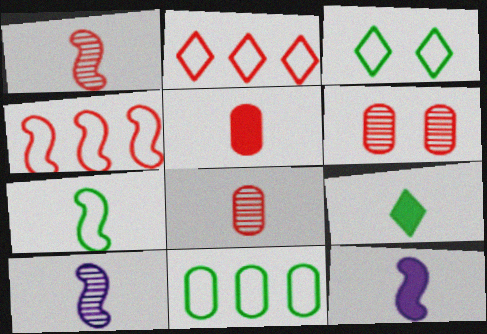[[1, 7, 12], 
[3, 7, 11], 
[5, 9, 12]]